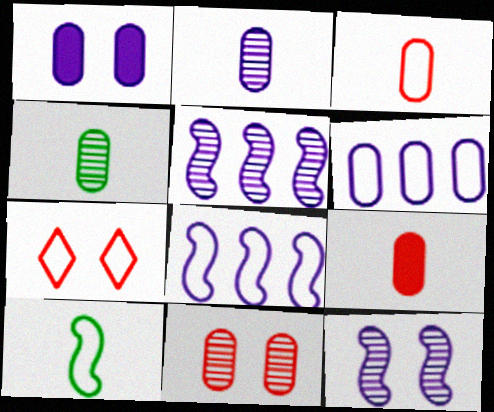[[1, 2, 6], 
[6, 7, 10]]